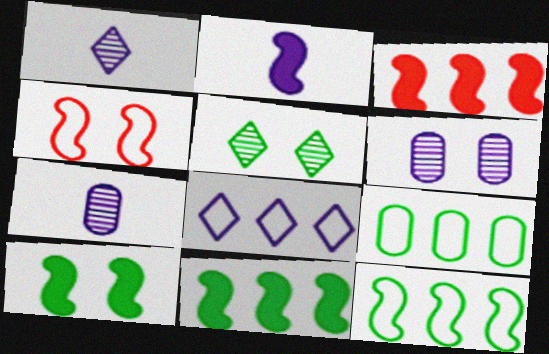[[2, 3, 10], 
[2, 6, 8]]